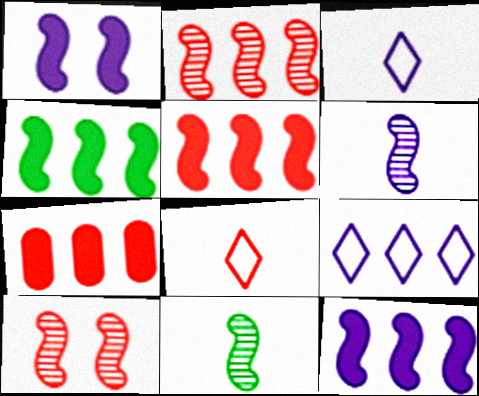[[4, 5, 12], 
[7, 8, 10]]